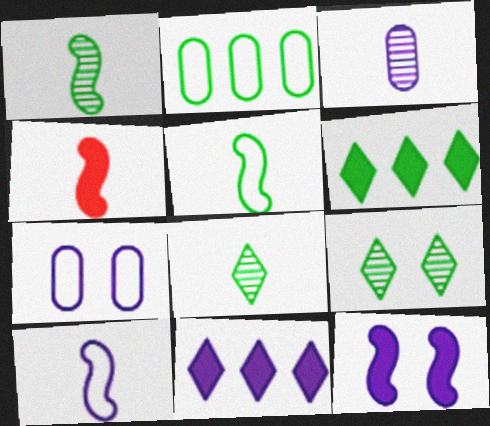[[1, 4, 10]]